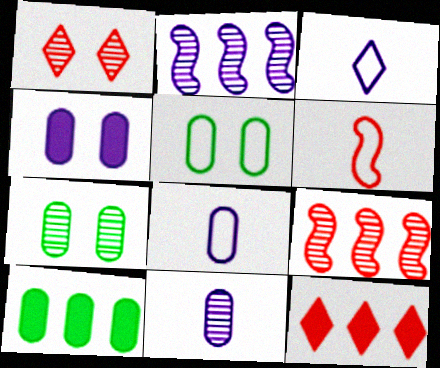[[2, 3, 4]]